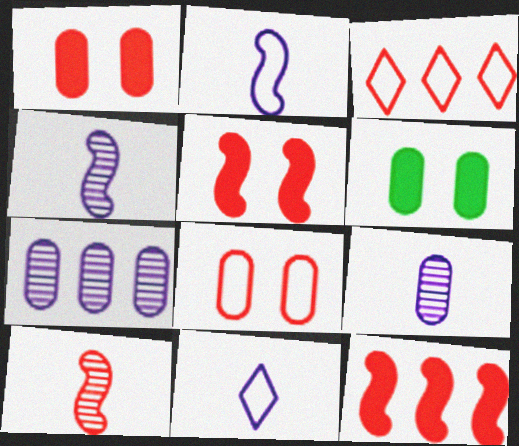[[1, 3, 10], 
[3, 4, 6]]